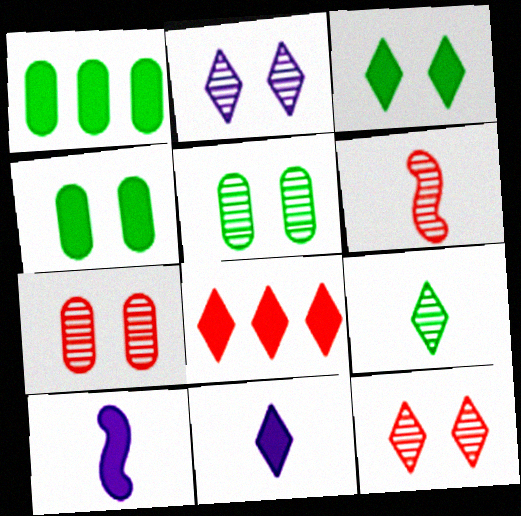[[3, 8, 11], 
[4, 8, 10]]